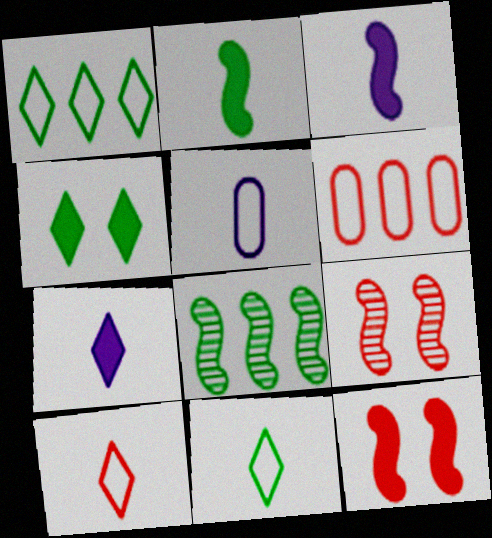[]